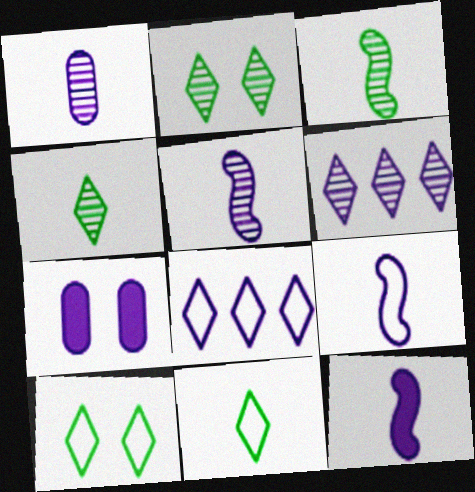[[5, 7, 8], 
[5, 9, 12], 
[6, 7, 9]]